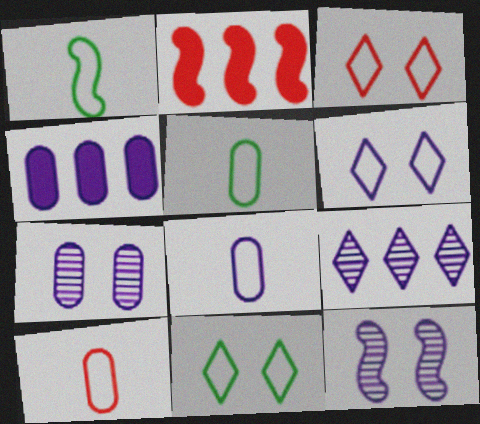[[1, 2, 12], 
[3, 6, 11], 
[4, 7, 8], 
[5, 8, 10]]